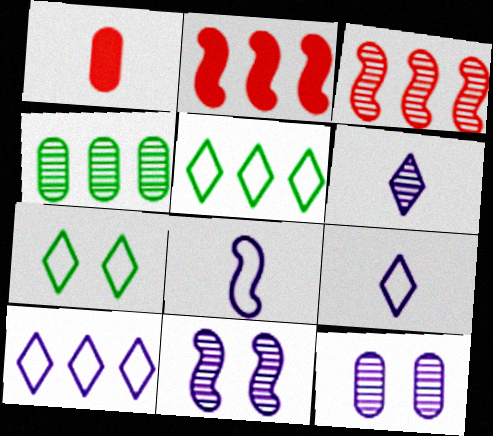[[1, 5, 11], 
[2, 4, 10]]